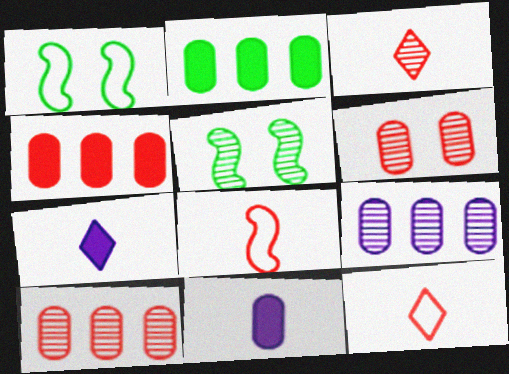[[1, 7, 10], 
[3, 5, 9]]